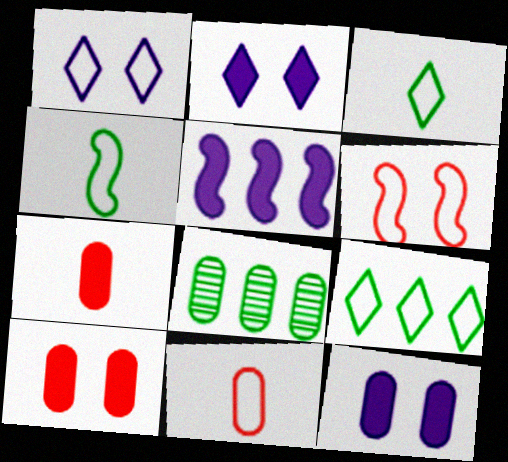[[8, 11, 12]]